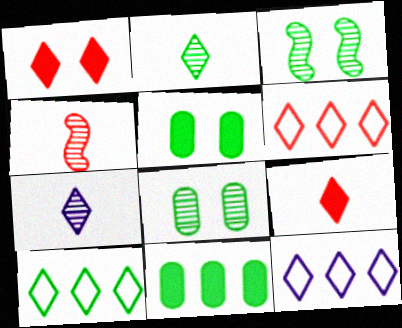[[1, 2, 12], 
[1, 7, 10], 
[4, 5, 12], 
[6, 10, 12]]